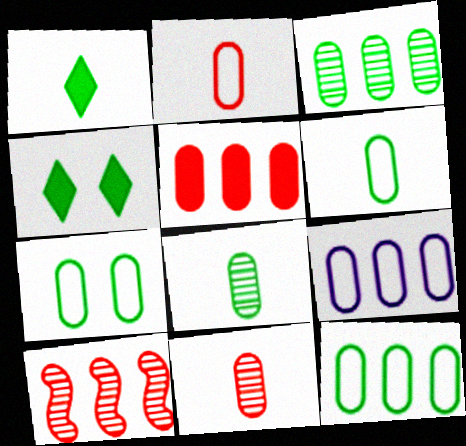[[2, 7, 9], 
[3, 5, 9], 
[6, 7, 12]]